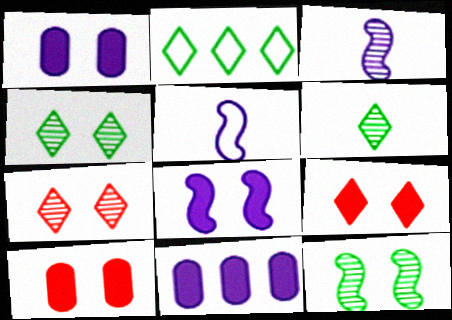[[2, 3, 10]]